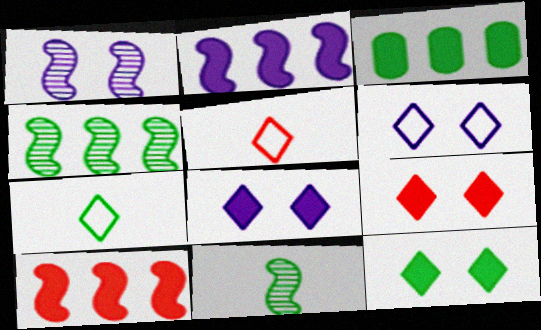[[1, 3, 5], 
[8, 9, 12]]